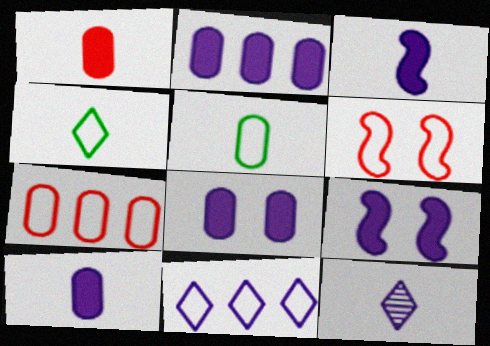[[2, 8, 10], 
[5, 6, 11]]